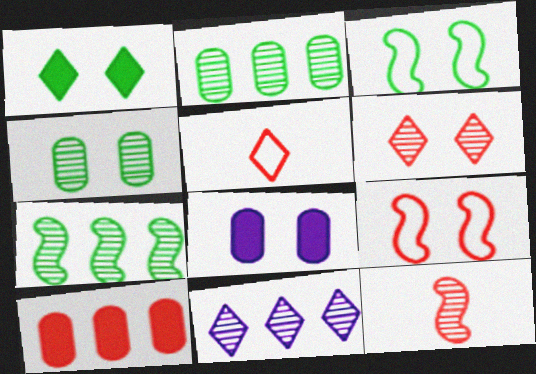[[1, 3, 4], 
[1, 5, 11], 
[3, 6, 8], 
[4, 11, 12], 
[5, 7, 8]]